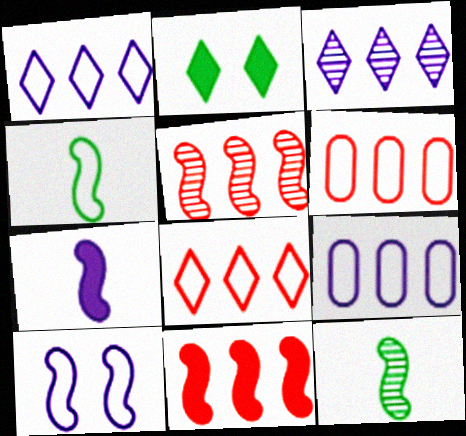[[10, 11, 12]]